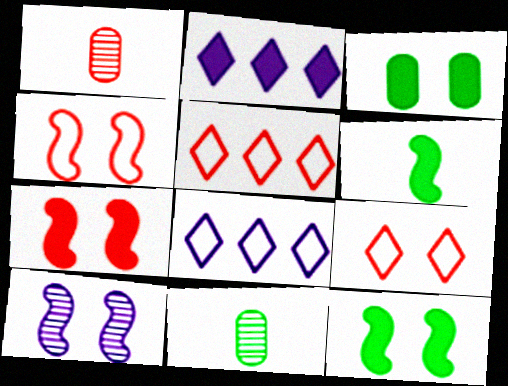[[1, 5, 7], 
[1, 8, 12], 
[2, 4, 11], 
[3, 9, 10], 
[4, 10, 12], 
[7, 8, 11]]